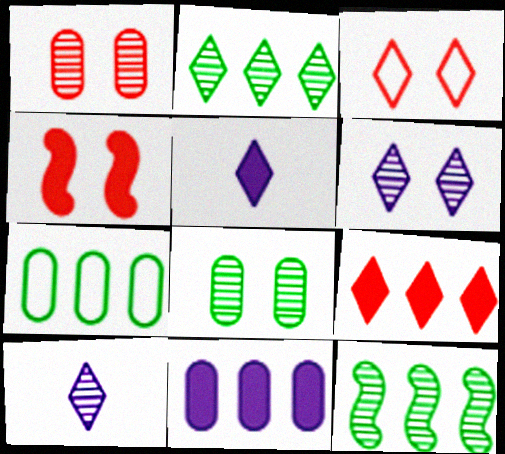[[1, 3, 4], 
[1, 10, 12], 
[2, 3, 5], 
[4, 7, 10]]